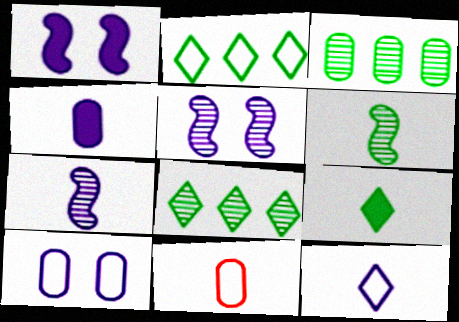[[1, 8, 11], 
[4, 7, 12], 
[7, 9, 11]]